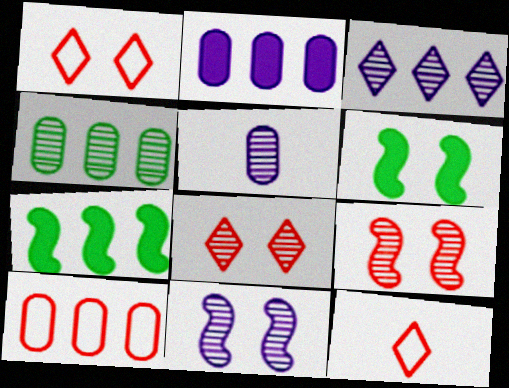[[1, 5, 7], 
[2, 4, 10], 
[3, 5, 11], 
[3, 7, 10]]